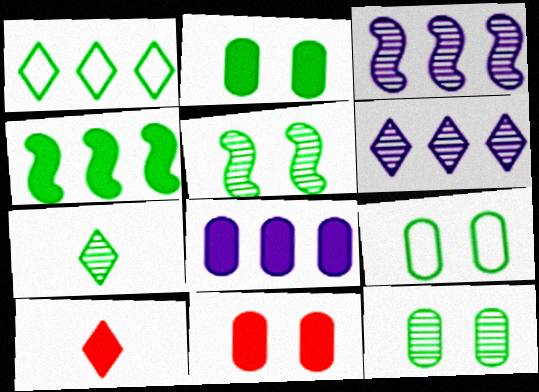[[2, 9, 12], 
[3, 9, 10], 
[4, 7, 9]]